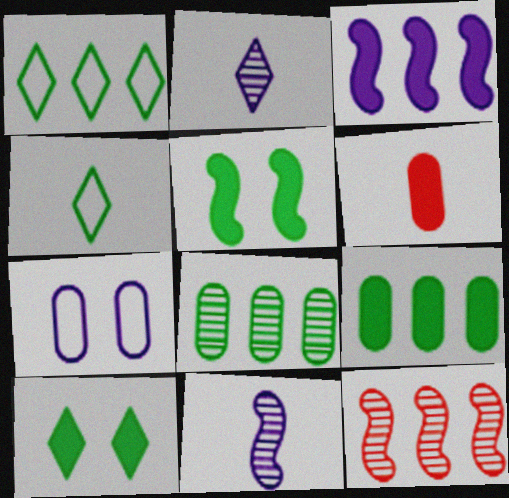[[2, 3, 7], 
[3, 6, 10], 
[4, 5, 8], 
[4, 6, 11], 
[6, 7, 8]]